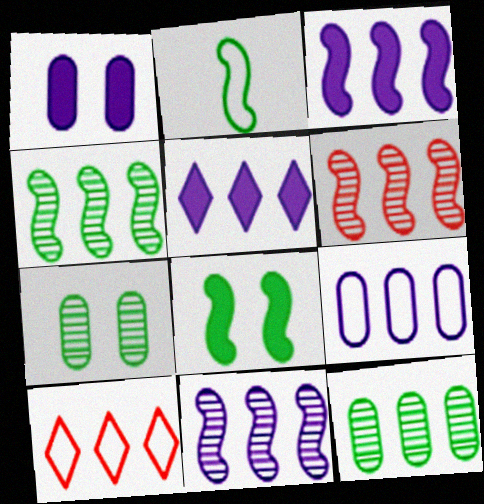[[2, 4, 8], 
[3, 10, 12], 
[4, 6, 11], 
[5, 9, 11]]